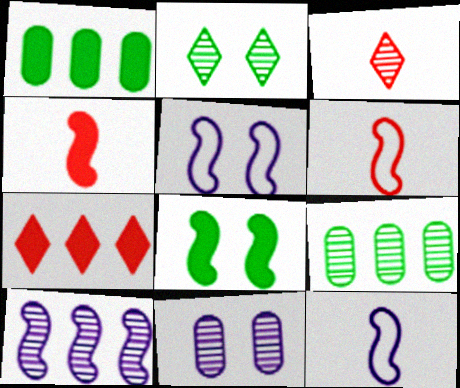[[1, 3, 5], 
[6, 8, 10]]